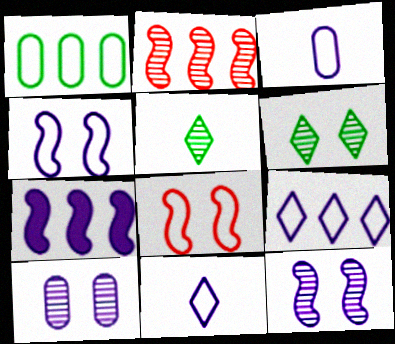[[1, 8, 11], 
[2, 5, 10], 
[3, 4, 9], 
[7, 10, 11]]